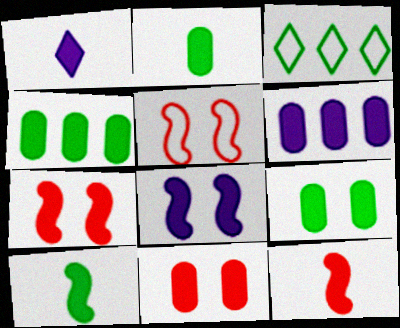[[1, 2, 12], 
[1, 4, 7], 
[1, 6, 8], 
[2, 4, 9], 
[2, 6, 11]]